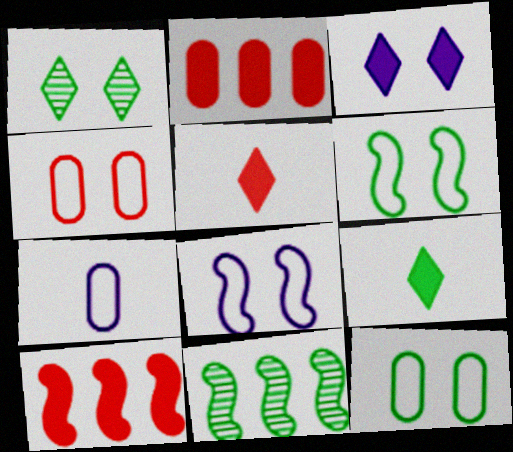[[1, 7, 10], 
[9, 11, 12]]